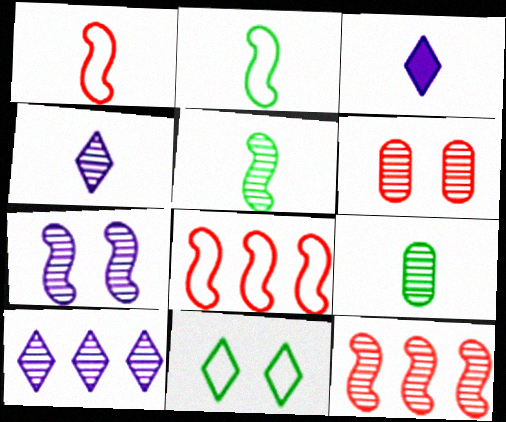[[1, 3, 9], 
[5, 6, 10], 
[5, 7, 12]]